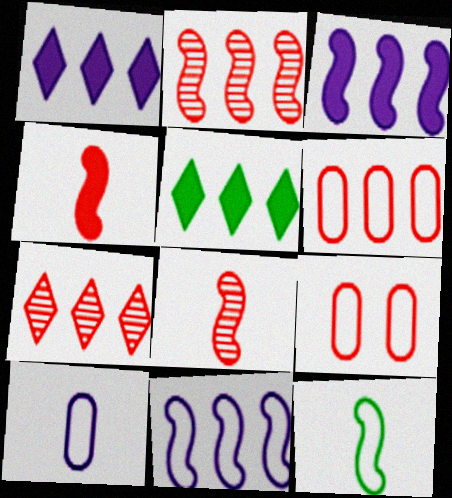[[4, 7, 9]]